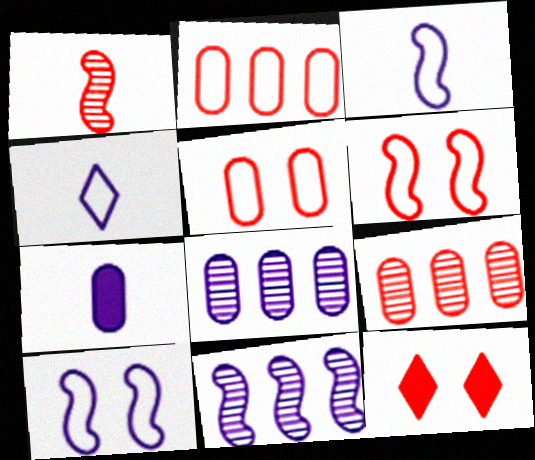[[1, 2, 12]]